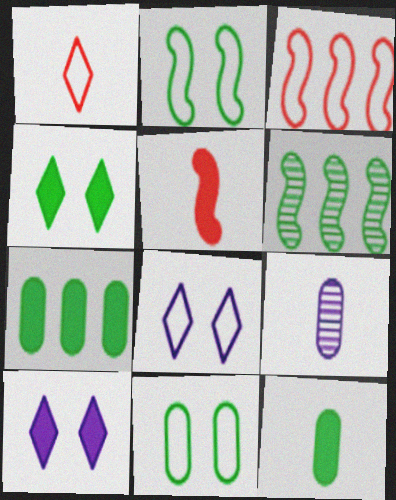[[3, 4, 9], 
[5, 7, 10]]